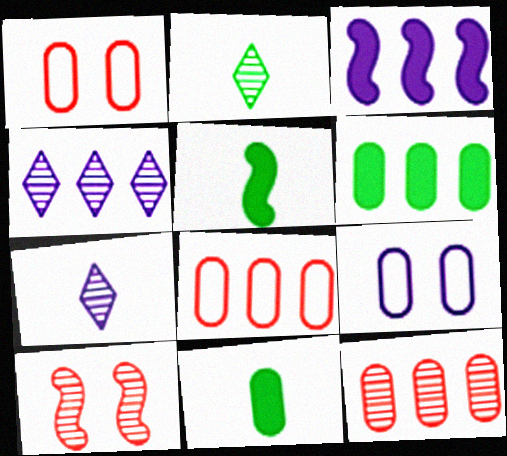[[1, 2, 3], 
[1, 4, 5], 
[3, 7, 9], 
[9, 11, 12]]